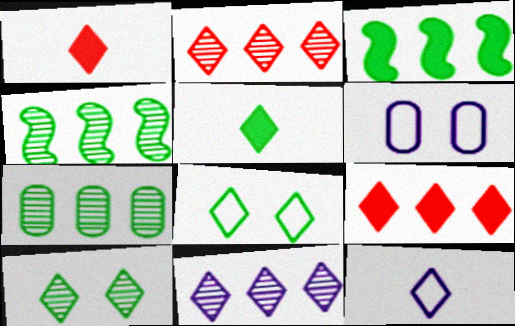[[1, 4, 6], 
[1, 8, 11], 
[9, 10, 12]]